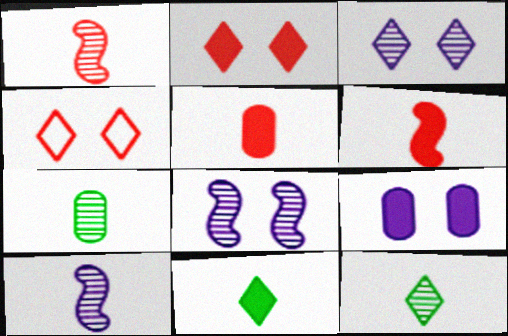[]